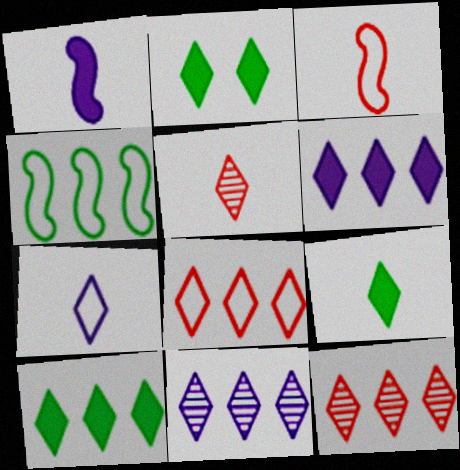[[2, 7, 12], 
[2, 9, 10], 
[5, 7, 9], 
[8, 10, 11]]